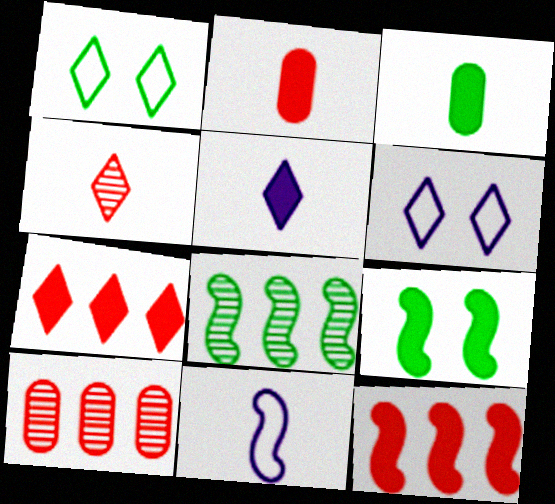[[1, 3, 8], 
[2, 6, 8], 
[3, 4, 11]]